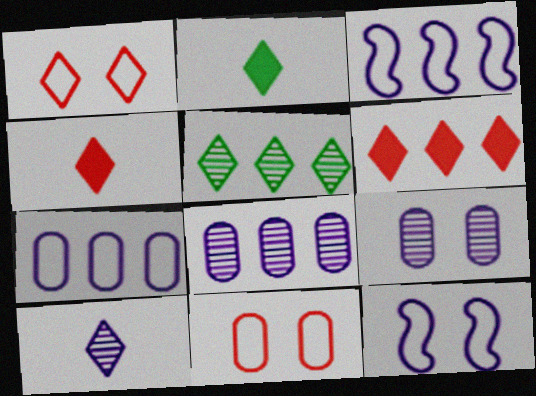[]